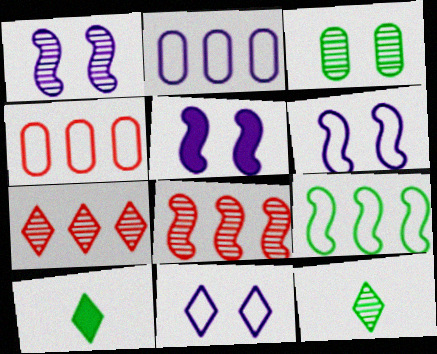[[1, 4, 10], 
[1, 5, 6], 
[3, 9, 10], 
[4, 5, 12], 
[7, 10, 11]]